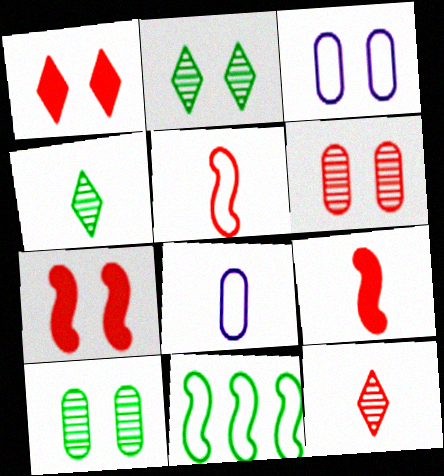[[2, 3, 7], 
[4, 8, 9]]